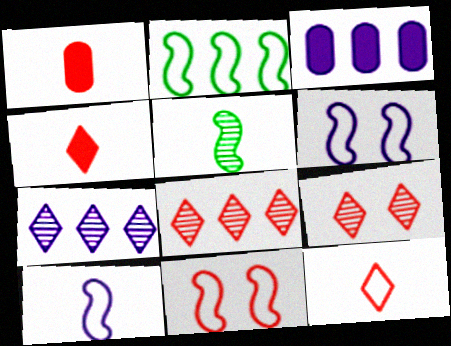[[1, 8, 11], 
[2, 3, 8], 
[2, 10, 11]]